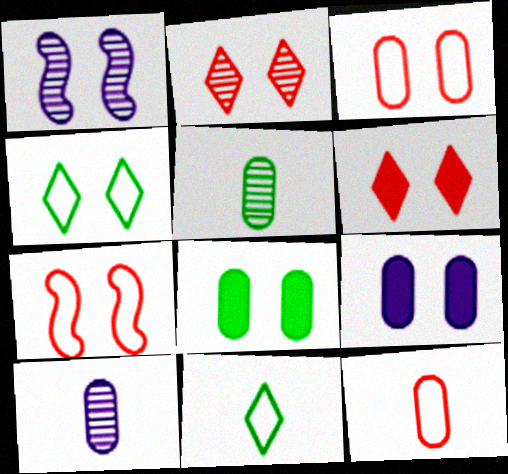[]